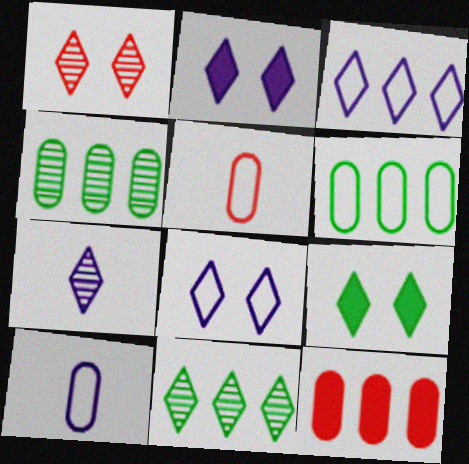[[1, 7, 11], 
[1, 8, 9], 
[2, 3, 7]]